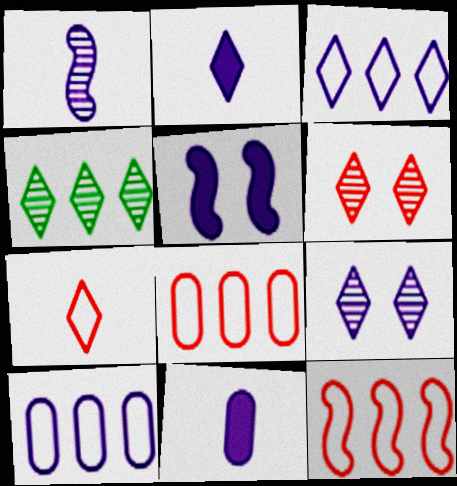[[2, 3, 9]]